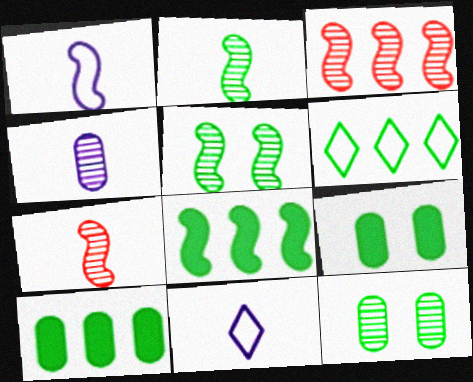[[2, 6, 9], 
[3, 9, 11]]